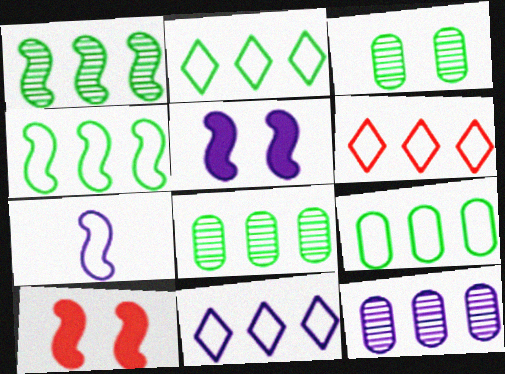[[1, 7, 10], 
[2, 4, 9], 
[2, 6, 11]]